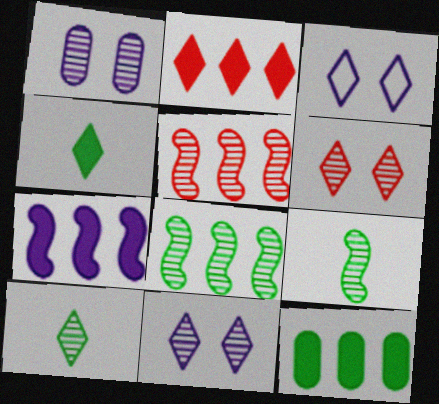[[1, 5, 10], 
[2, 3, 10], 
[2, 7, 12]]